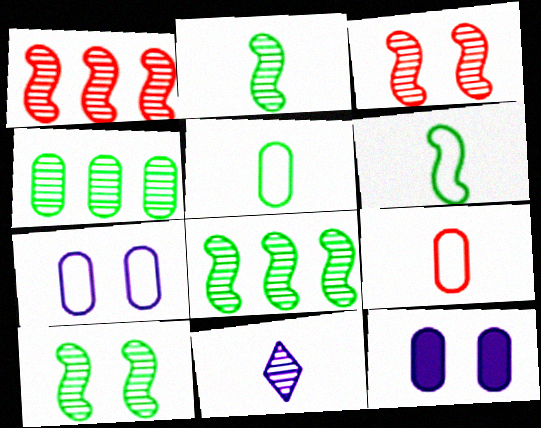[[2, 8, 10], 
[3, 4, 11], 
[4, 9, 12]]